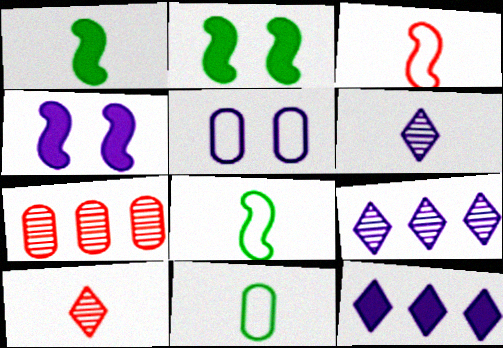[]